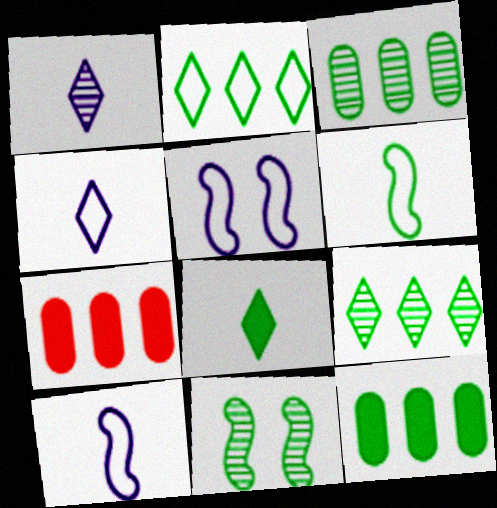[[4, 7, 11]]